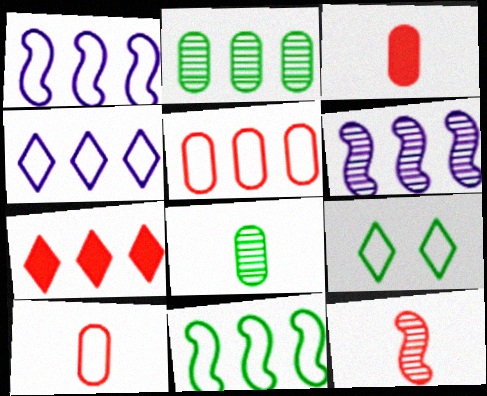[[1, 2, 7], 
[1, 9, 10], 
[3, 6, 9], 
[4, 5, 11]]